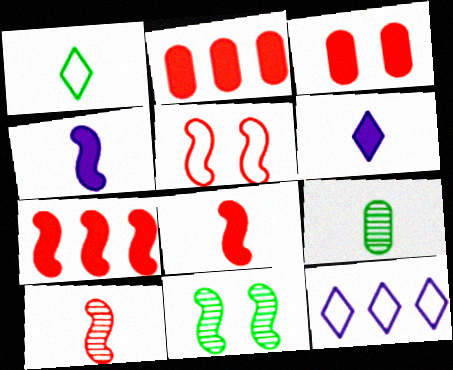[[5, 7, 10]]